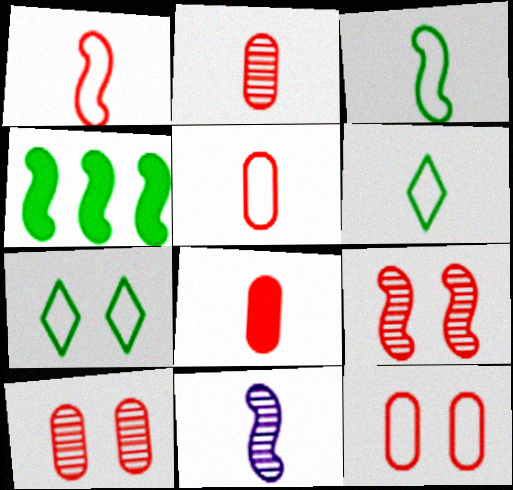[[2, 5, 8], 
[6, 8, 11]]